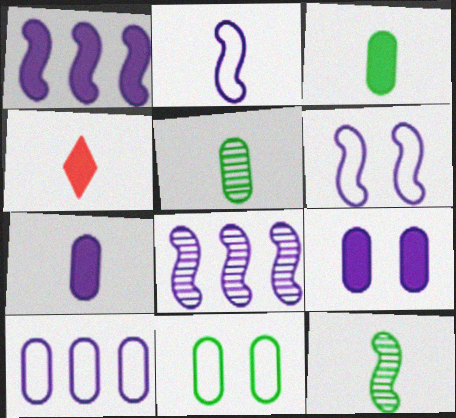[[2, 4, 5], 
[4, 8, 11]]